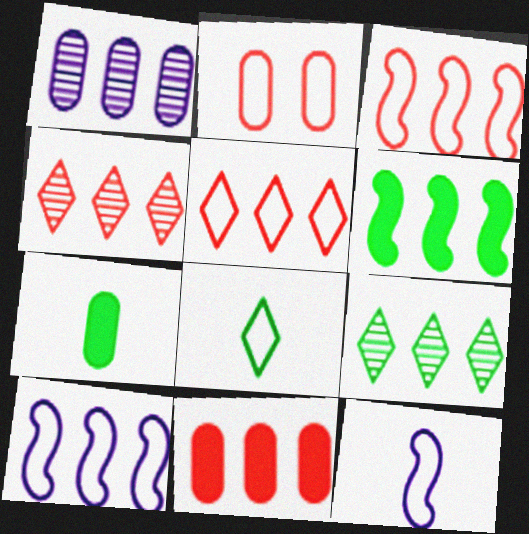[[1, 2, 7], 
[1, 5, 6], 
[2, 8, 10], 
[3, 4, 11], 
[9, 10, 11]]